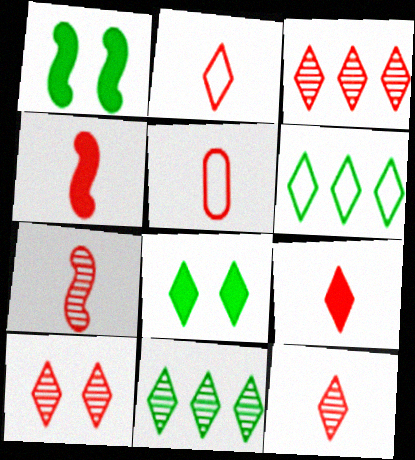[[2, 9, 12], 
[3, 10, 12], 
[4, 5, 12], 
[5, 7, 9]]